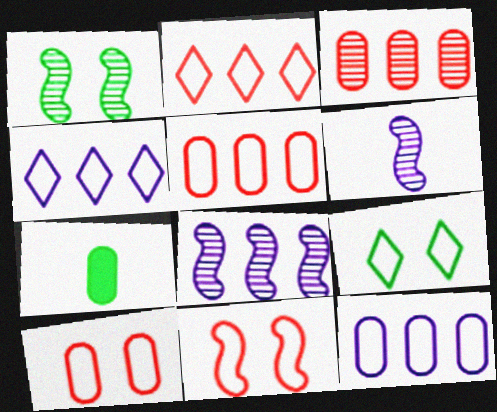[]